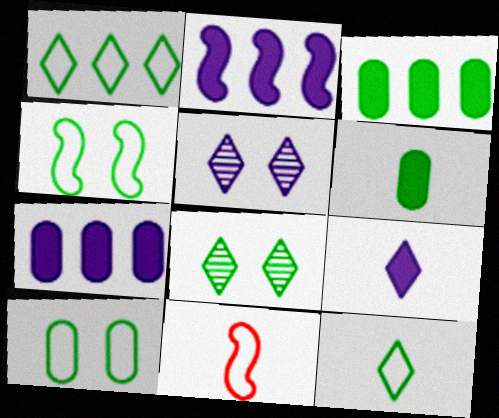[[3, 5, 11], 
[7, 8, 11]]